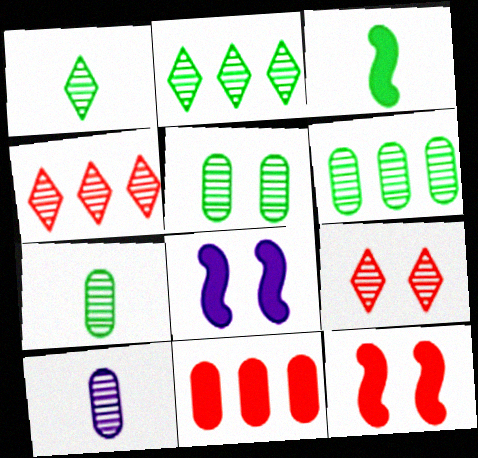[[5, 6, 7]]